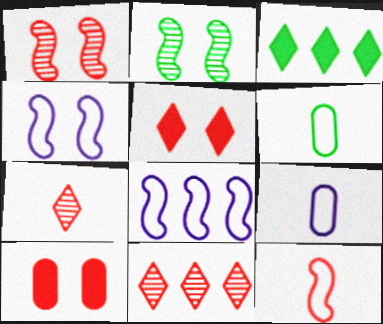[[1, 3, 9], 
[2, 3, 6], 
[10, 11, 12]]